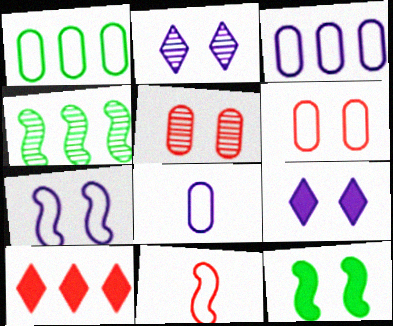[[1, 6, 8], 
[2, 6, 12], 
[3, 4, 10], 
[5, 10, 11]]